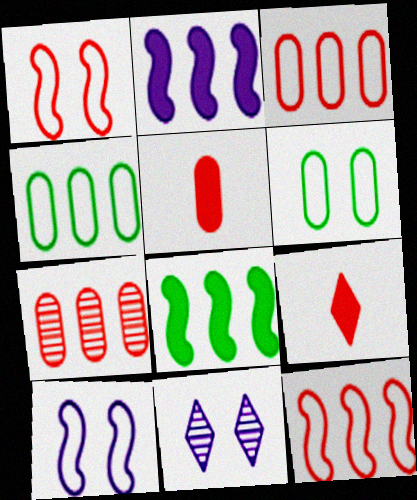[[1, 7, 9]]